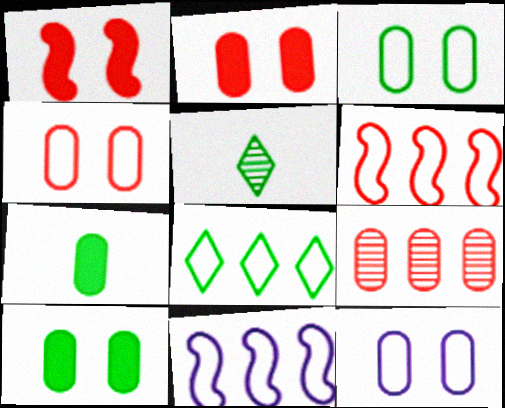[[2, 5, 11], 
[3, 4, 12], 
[7, 9, 12]]